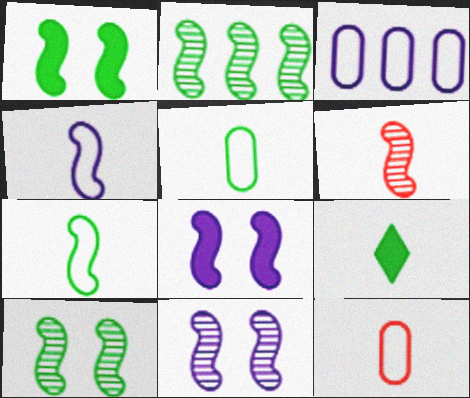[[1, 2, 7], 
[2, 6, 11]]